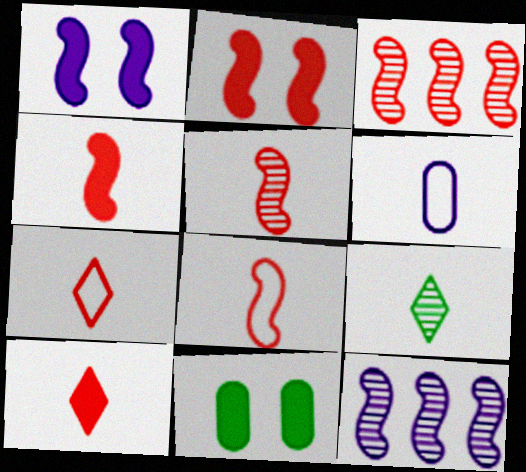[[2, 3, 8], 
[4, 5, 8], 
[4, 6, 9], 
[7, 11, 12]]